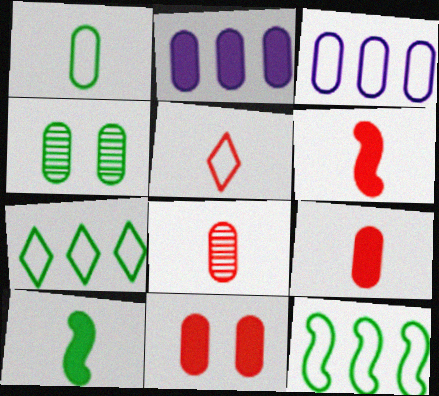[[3, 4, 9], 
[4, 7, 10], 
[5, 6, 8]]